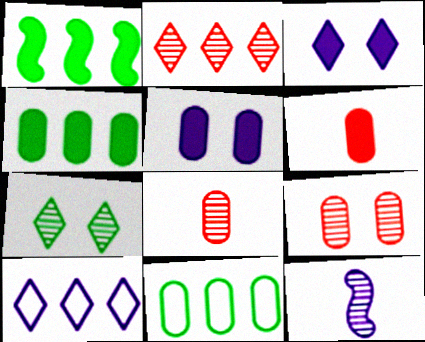[[1, 3, 6], 
[4, 5, 6], 
[5, 8, 11], 
[5, 10, 12]]